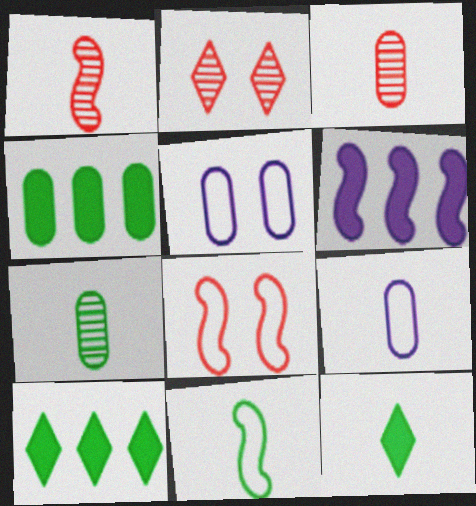[[1, 5, 10], 
[1, 9, 12], 
[3, 4, 5], 
[7, 11, 12]]